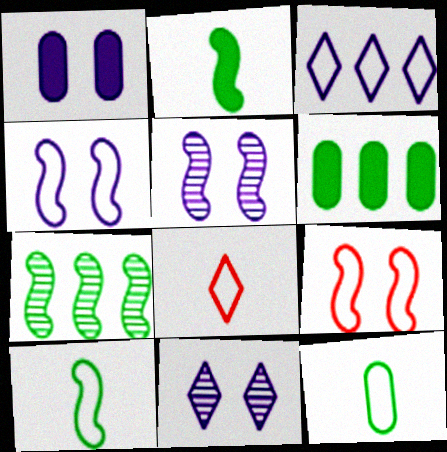[[1, 4, 11], 
[1, 7, 8], 
[3, 9, 12], 
[5, 6, 8]]